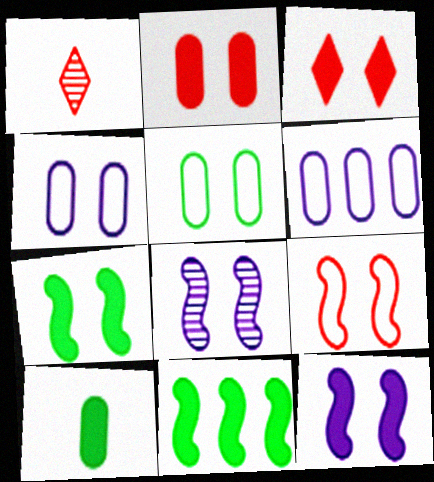[[1, 4, 11], 
[1, 6, 7], 
[3, 5, 8], 
[7, 8, 9]]